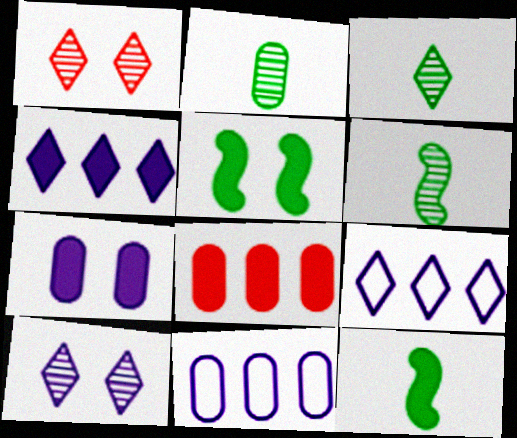[[1, 11, 12], 
[2, 3, 6]]